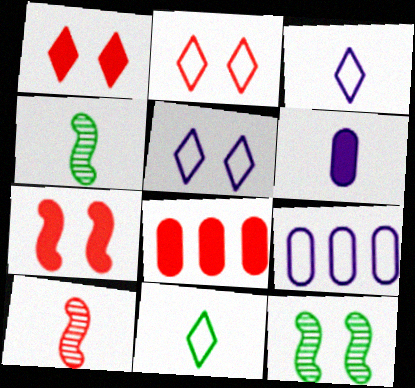[[1, 4, 9], 
[2, 8, 10], 
[3, 8, 12], 
[4, 5, 8], 
[6, 10, 11]]